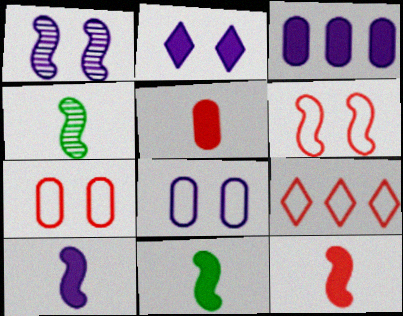[[1, 2, 8], 
[2, 3, 10], 
[10, 11, 12]]